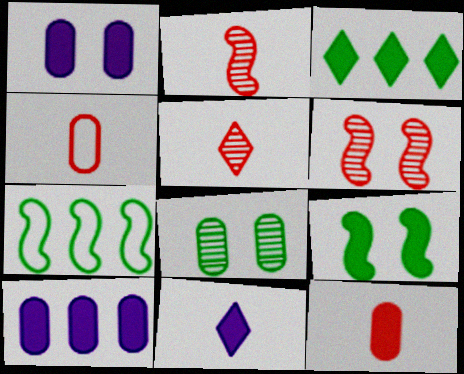[[1, 5, 7], 
[4, 8, 10]]